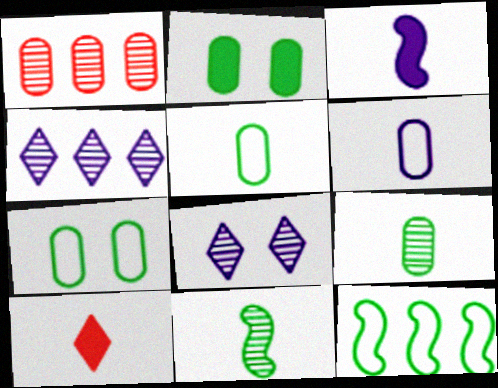[[1, 2, 6], 
[1, 8, 11], 
[6, 10, 11]]